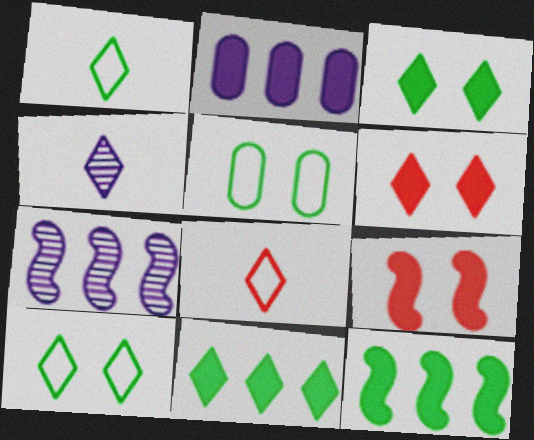[]